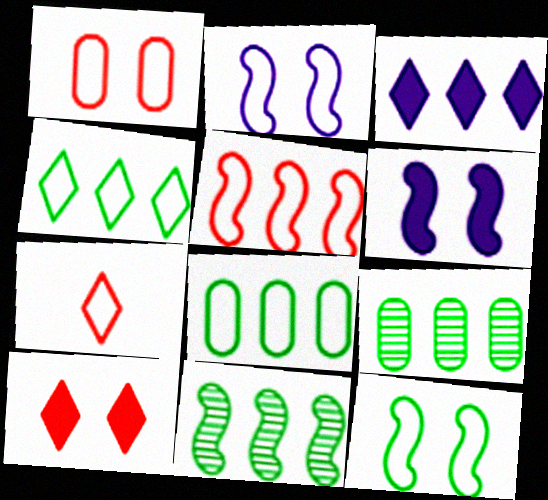[[1, 5, 7], 
[2, 7, 8], 
[3, 5, 9], 
[6, 7, 9]]